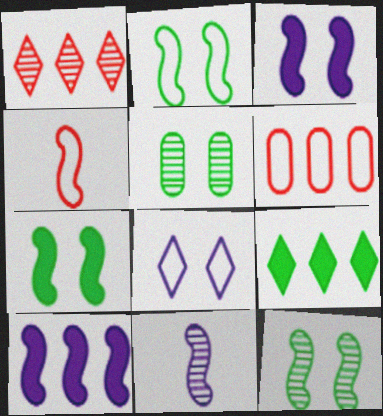[[1, 5, 11], 
[2, 7, 12], 
[4, 10, 12]]